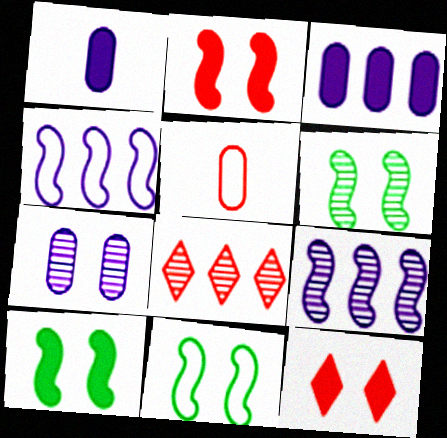[[1, 8, 11], 
[2, 5, 8], 
[6, 10, 11], 
[7, 11, 12]]